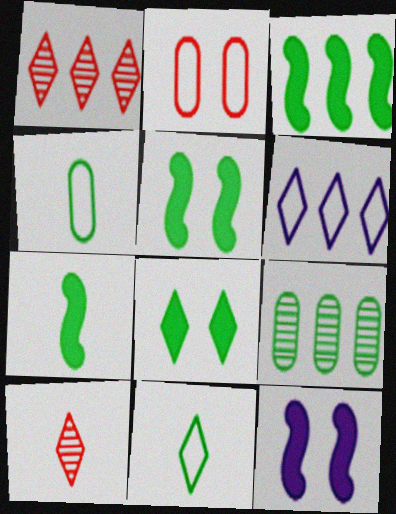[[1, 4, 12], 
[3, 5, 7], 
[5, 9, 11], 
[6, 8, 10]]